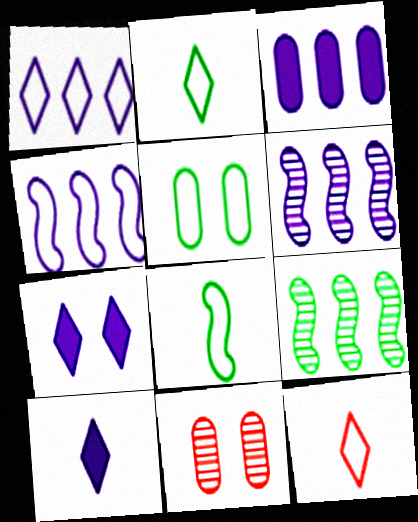[[1, 3, 6], 
[4, 5, 12]]